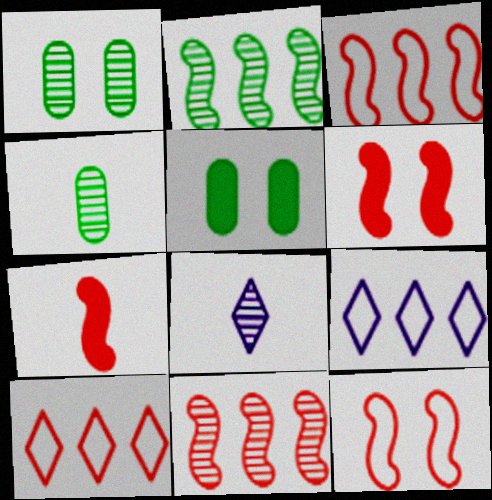[[1, 7, 9], 
[1, 8, 11], 
[3, 5, 8], 
[4, 6, 9], 
[7, 11, 12]]